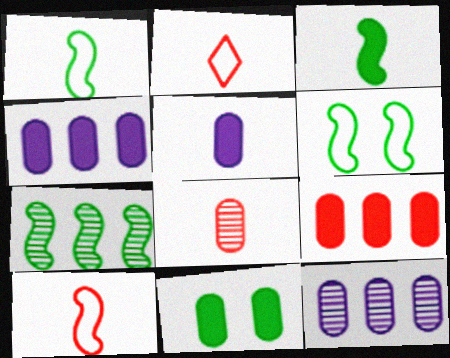[[3, 6, 7], 
[5, 9, 11]]